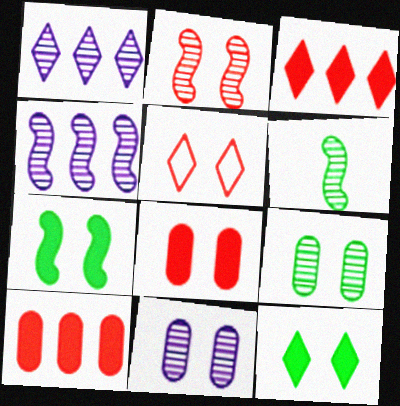[[2, 4, 6], 
[2, 5, 8], 
[5, 7, 11]]